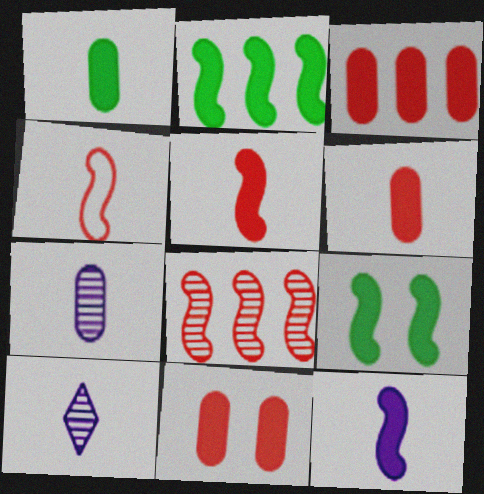[[1, 4, 10], 
[3, 6, 11]]